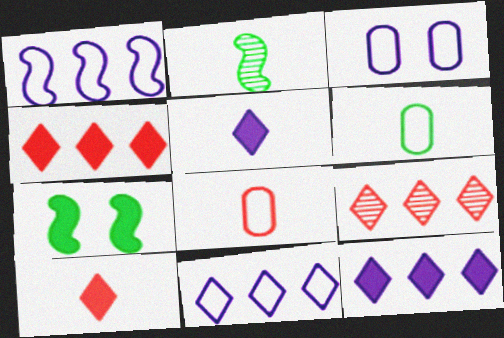[[2, 3, 4], 
[2, 5, 8]]